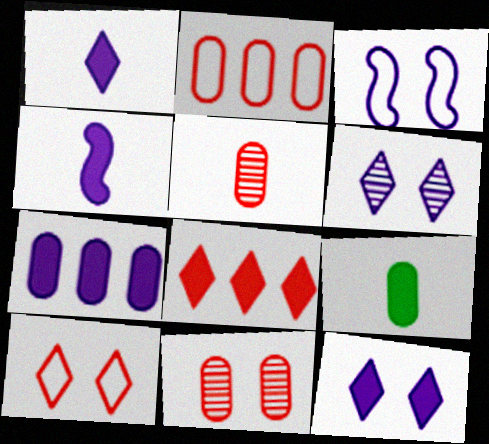[[4, 7, 12]]